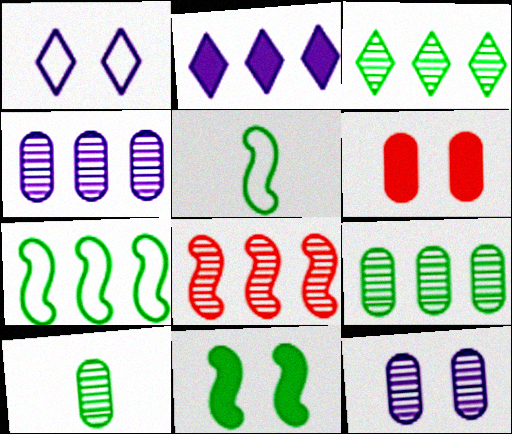[[3, 4, 8]]